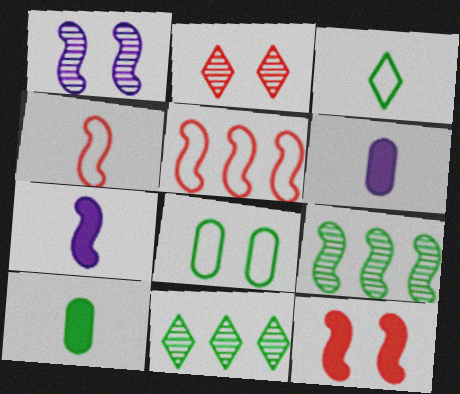[]